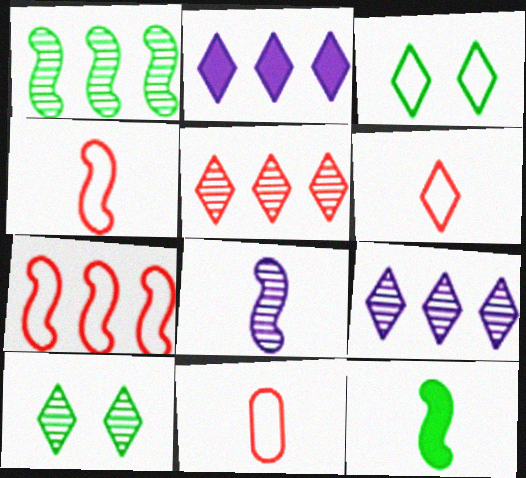[[2, 6, 10], 
[4, 6, 11], 
[4, 8, 12]]